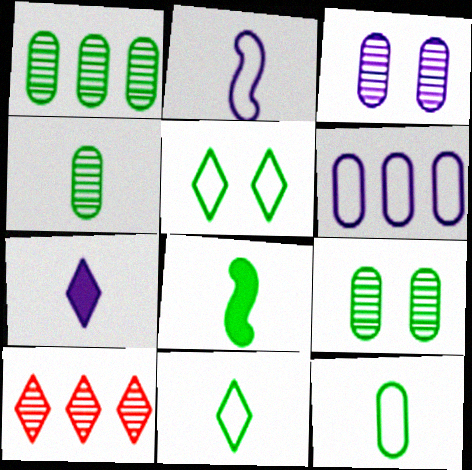[[1, 4, 9], 
[1, 5, 8], 
[4, 8, 11], 
[5, 7, 10]]